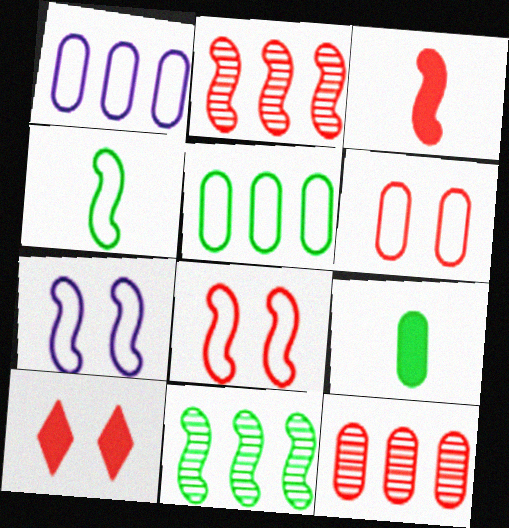[[2, 3, 8], 
[3, 7, 11]]